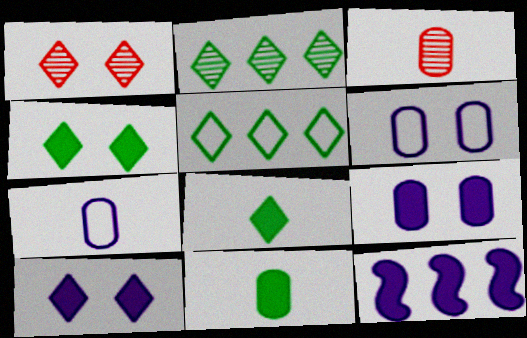[[3, 7, 11]]